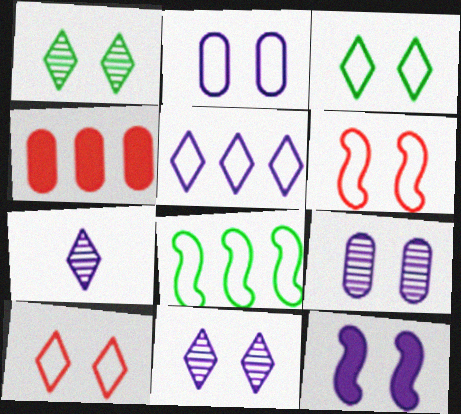[[2, 3, 6], 
[2, 11, 12]]